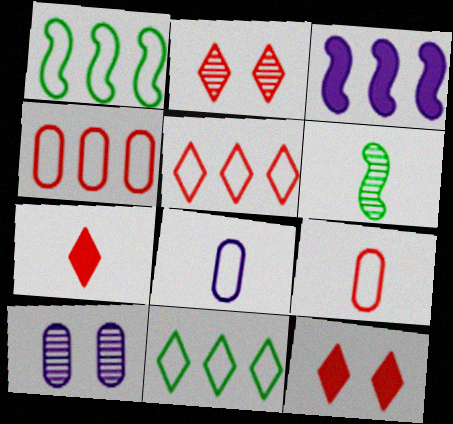[[1, 7, 10], 
[2, 5, 7], 
[6, 7, 8]]